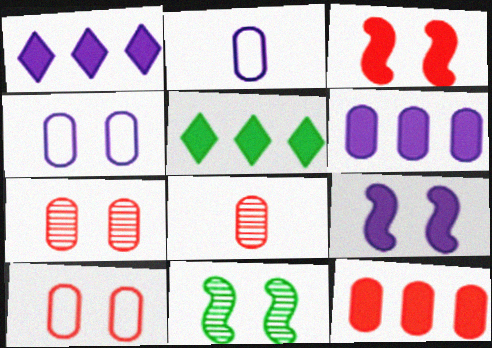[[8, 10, 12]]